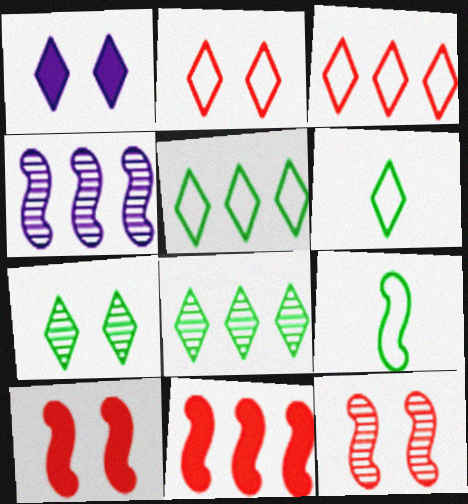[[1, 2, 7], 
[4, 9, 10]]